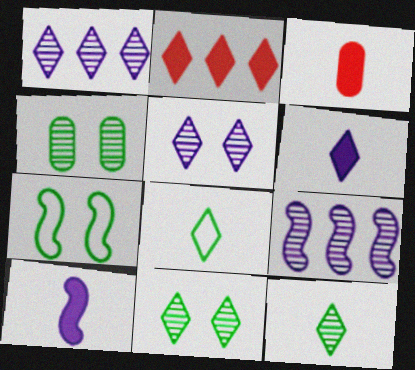[[1, 3, 7], 
[2, 5, 8]]